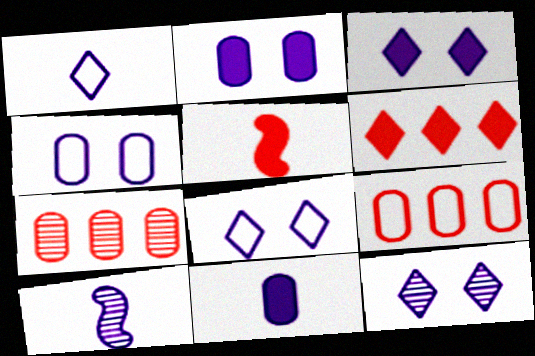[[1, 10, 11], 
[3, 8, 12]]